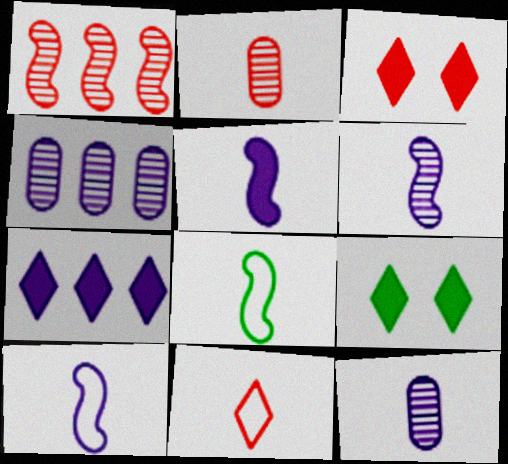[[3, 4, 8], 
[5, 6, 10]]